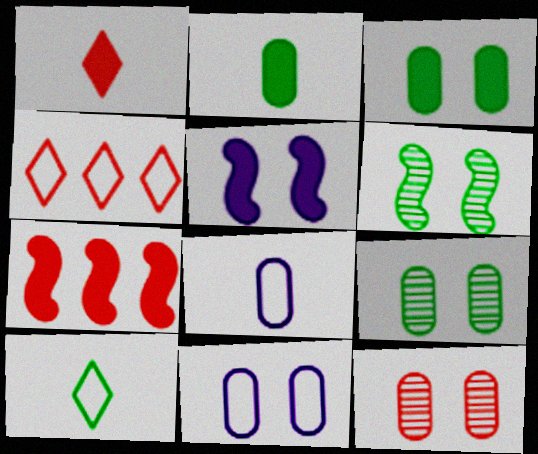[[3, 11, 12]]